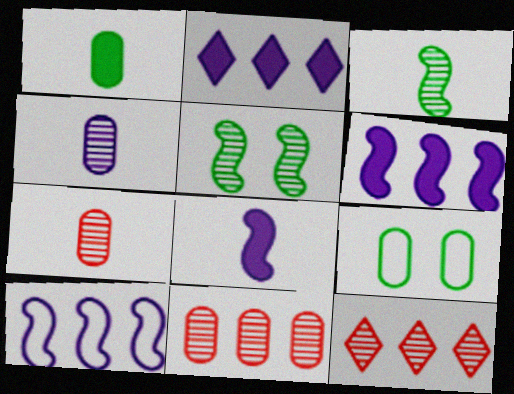[[4, 5, 12], 
[8, 9, 12]]